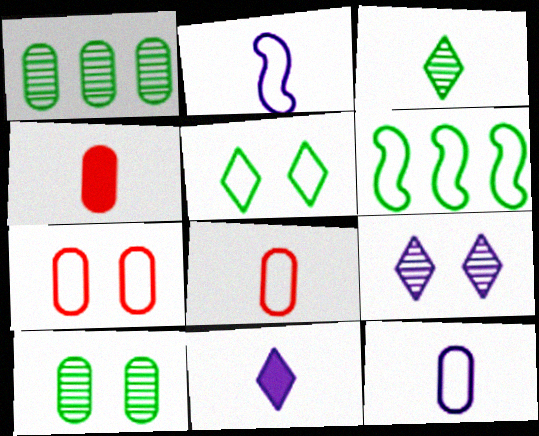[[2, 3, 4], 
[4, 6, 9]]